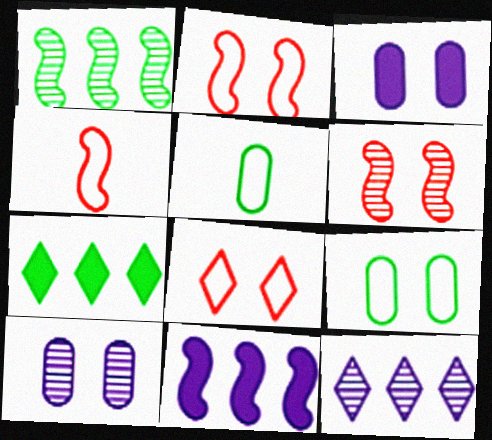[[4, 7, 10]]